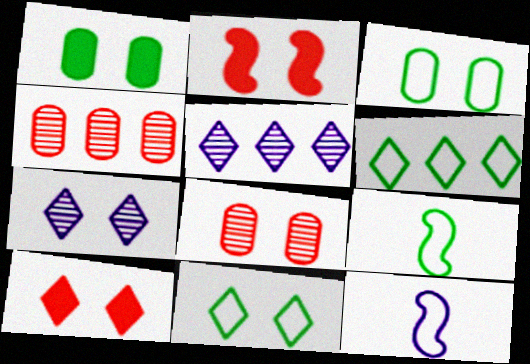[[2, 3, 7], 
[3, 6, 9], 
[7, 10, 11]]